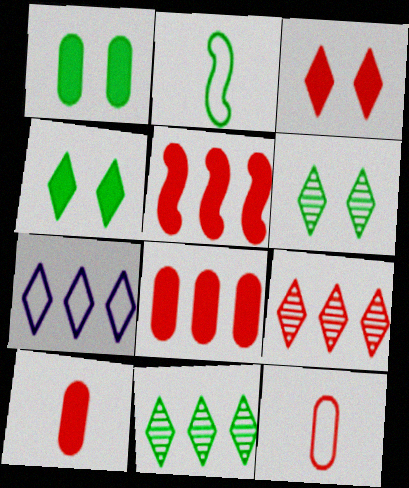[[1, 2, 11], 
[3, 5, 10]]